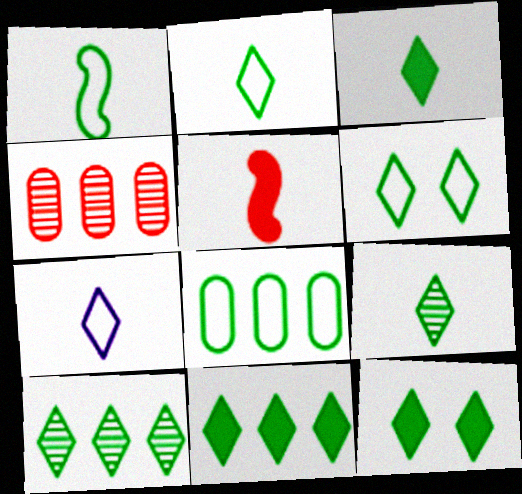[[1, 6, 8], 
[2, 3, 9], 
[2, 10, 12], 
[3, 6, 10], 
[3, 11, 12], 
[6, 9, 11]]